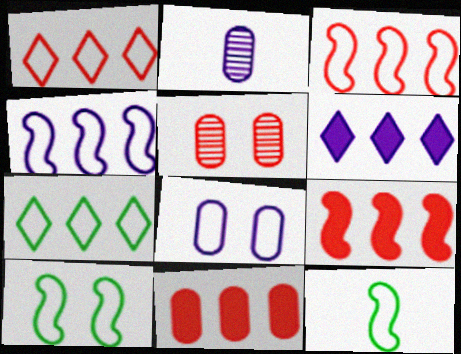[[1, 8, 12], 
[5, 6, 12]]